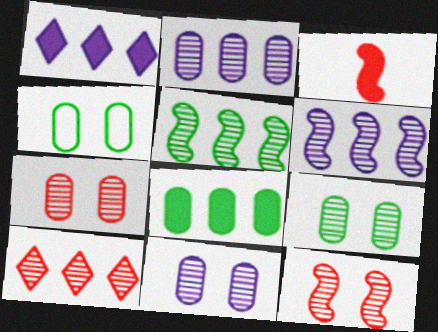[[2, 5, 10], 
[7, 9, 11]]